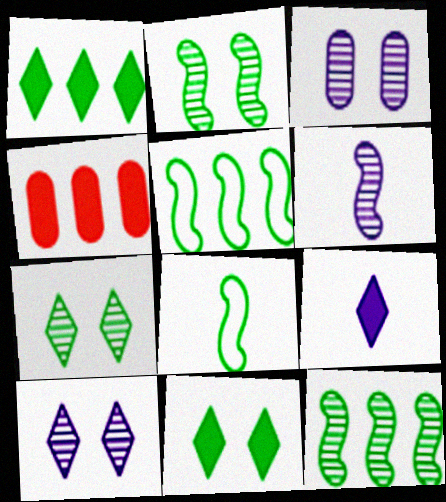[[4, 8, 10]]